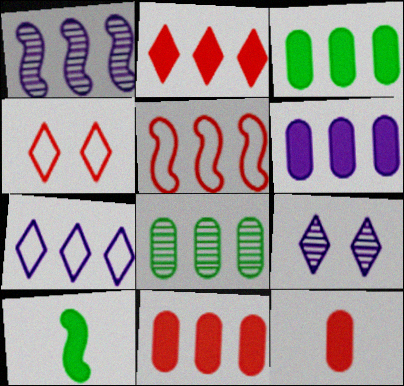[[1, 6, 7], 
[3, 6, 11]]